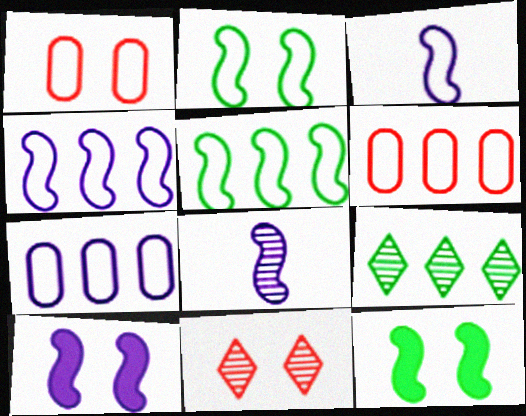[[4, 8, 10]]